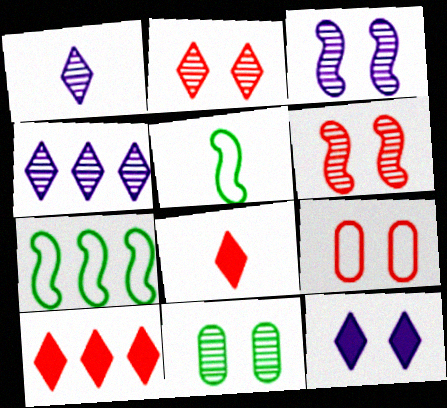[[2, 3, 11]]